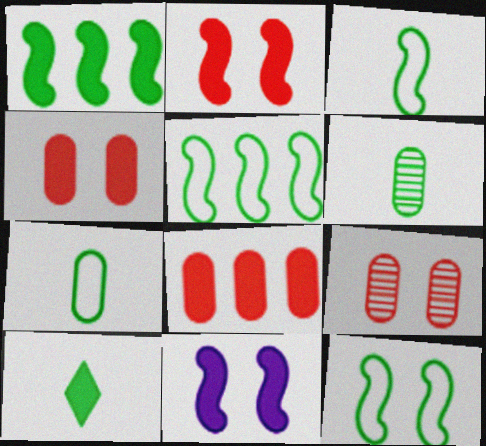[[3, 5, 12], 
[3, 6, 10], 
[8, 10, 11]]